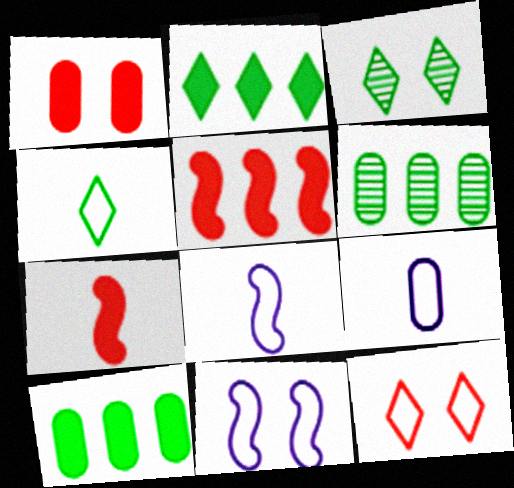[[1, 3, 11], 
[1, 6, 9], 
[2, 3, 4], 
[3, 5, 9]]